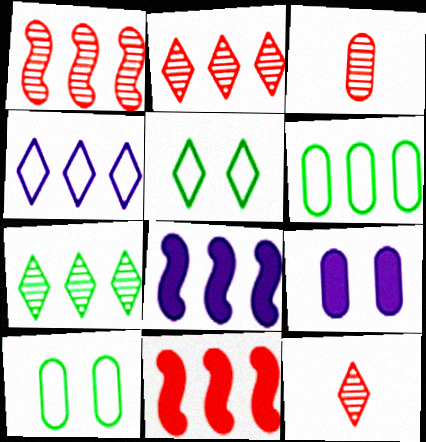[[2, 6, 8], 
[3, 5, 8], 
[3, 6, 9], 
[8, 10, 12]]